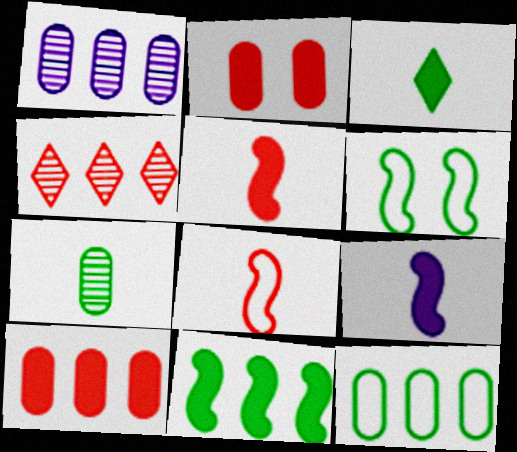[[1, 10, 12], 
[2, 4, 8]]